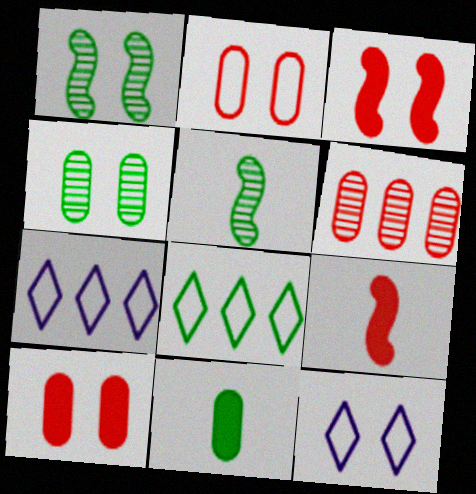[[1, 8, 11], 
[1, 10, 12], 
[3, 4, 12], 
[4, 7, 9], 
[5, 7, 10]]